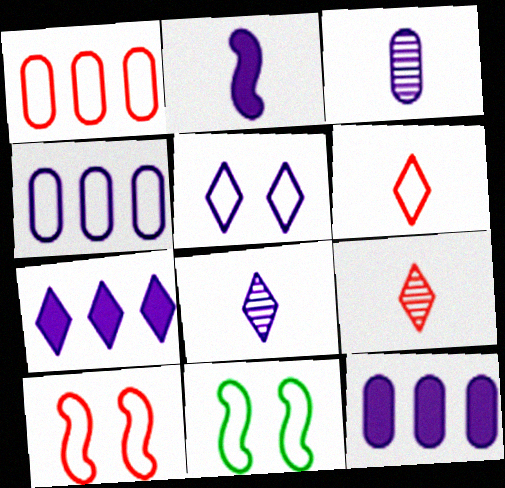[[1, 6, 10], 
[4, 6, 11], 
[5, 7, 8], 
[9, 11, 12]]